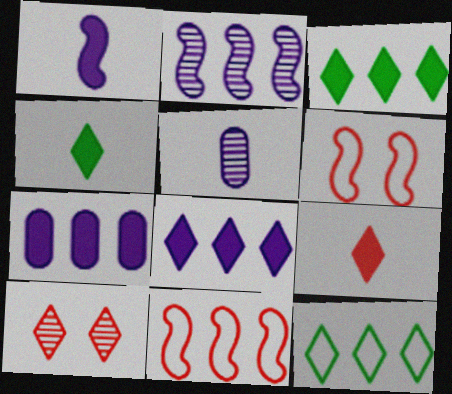[[3, 5, 6]]